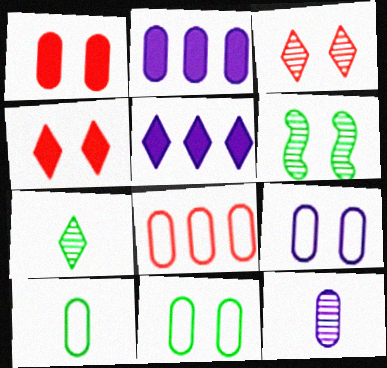[[2, 9, 12], 
[4, 6, 9], 
[8, 9, 10]]